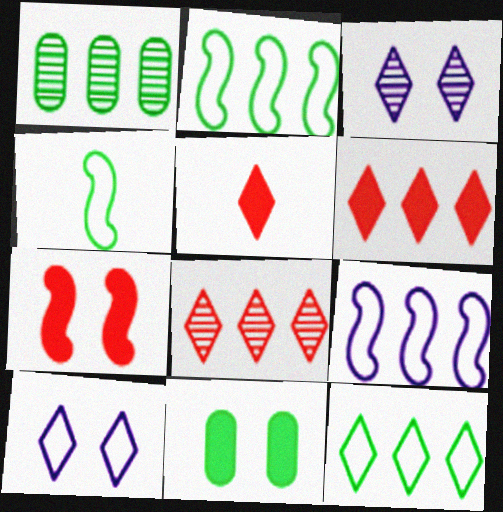[[1, 6, 9], 
[3, 5, 12]]